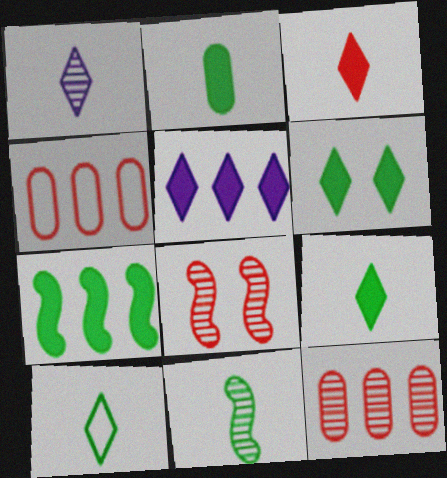[[1, 3, 10], 
[2, 6, 7], 
[2, 10, 11], 
[3, 4, 8], 
[3, 5, 6]]